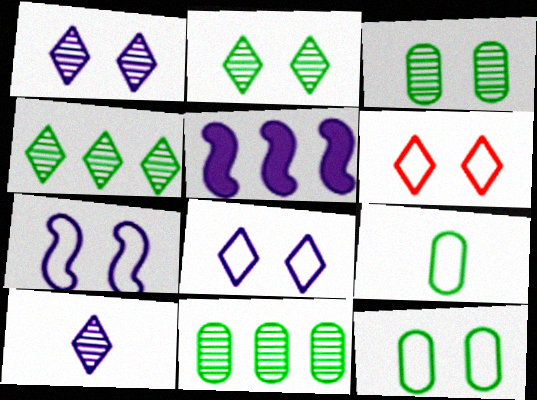[[6, 7, 12]]